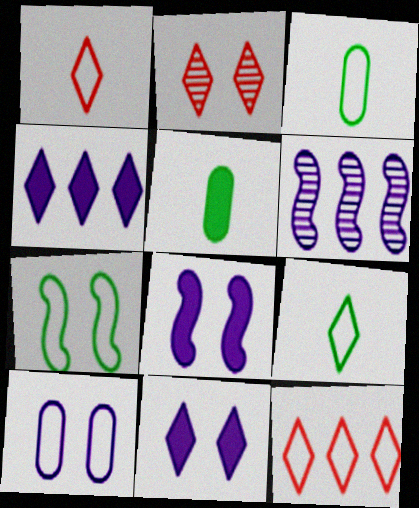[[2, 4, 9]]